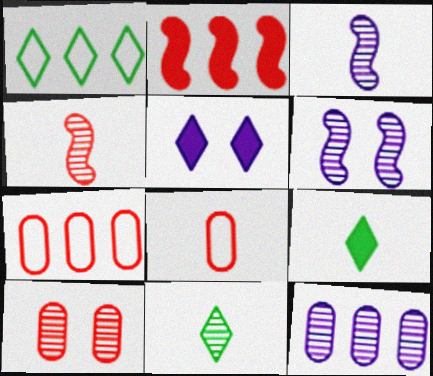[[1, 2, 12], 
[3, 8, 9], 
[6, 7, 9]]